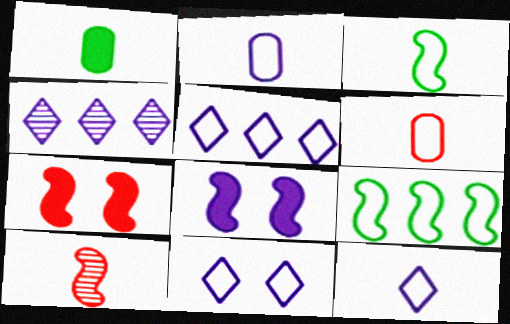[[1, 10, 12], 
[2, 4, 8], 
[3, 6, 12], 
[5, 11, 12], 
[6, 9, 11], 
[8, 9, 10]]